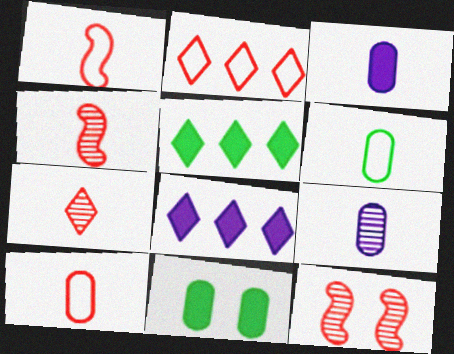[[6, 8, 12]]